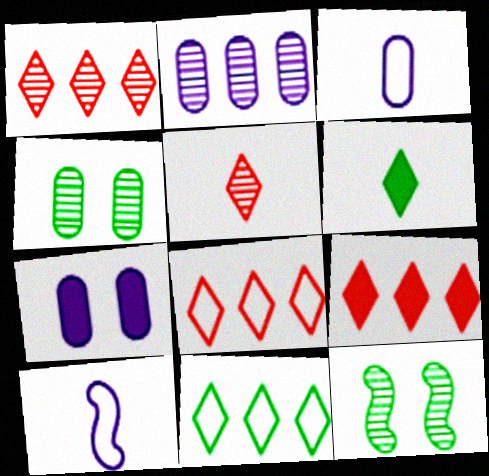[[1, 8, 9], 
[2, 3, 7], 
[2, 5, 12], 
[3, 9, 12], 
[4, 9, 10]]